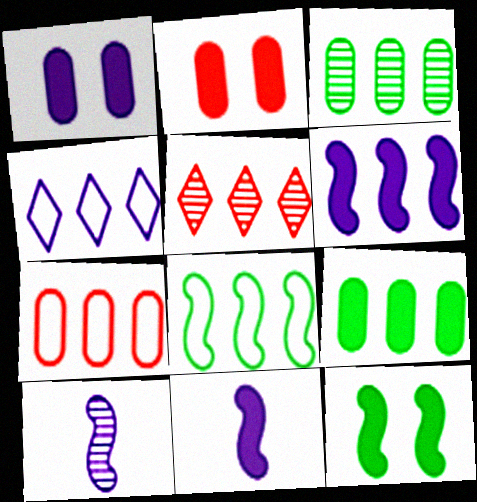[[1, 4, 10], 
[4, 7, 8]]